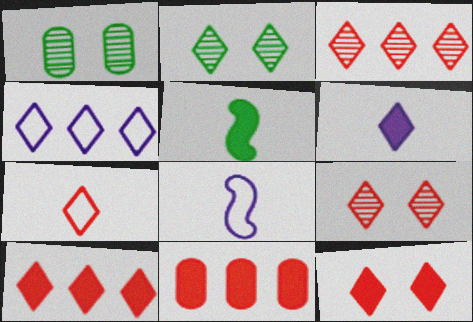[[1, 8, 10], 
[2, 8, 11], 
[3, 7, 12], 
[7, 9, 10]]